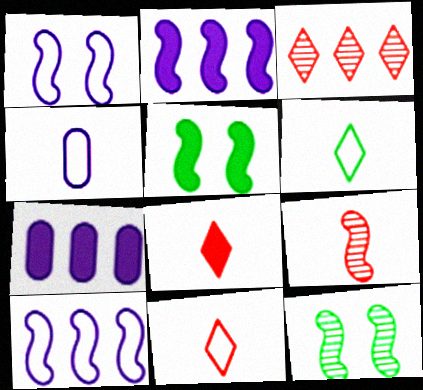[[3, 4, 5], 
[5, 7, 8], 
[5, 9, 10], 
[7, 11, 12]]